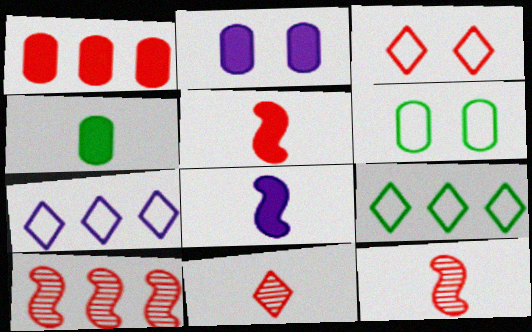[[1, 2, 4], 
[1, 3, 12], 
[2, 9, 12]]